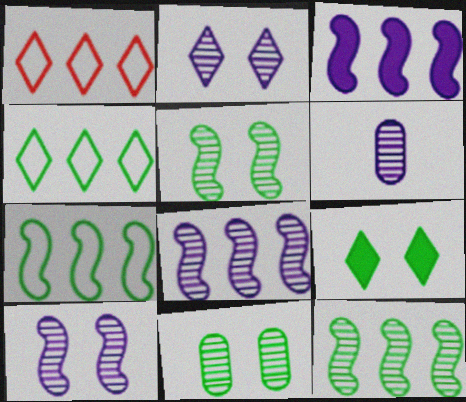[[2, 6, 8]]